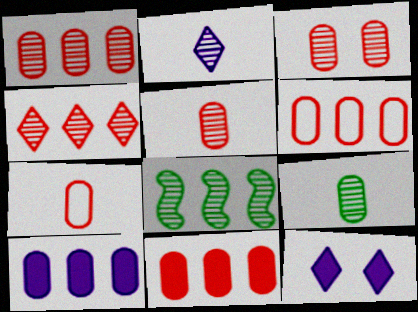[[1, 3, 5], 
[1, 6, 11], 
[2, 3, 8], 
[3, 7, 11], 
[7, 8, 12]]